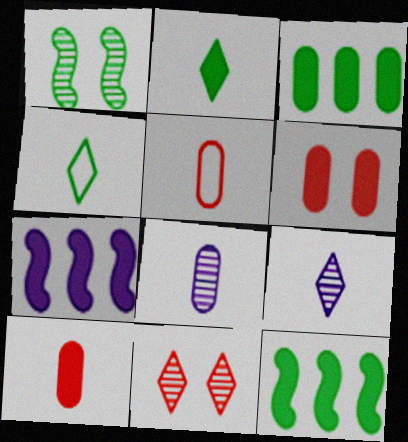[[1, 3, 4], 
[2, 6, 7]]